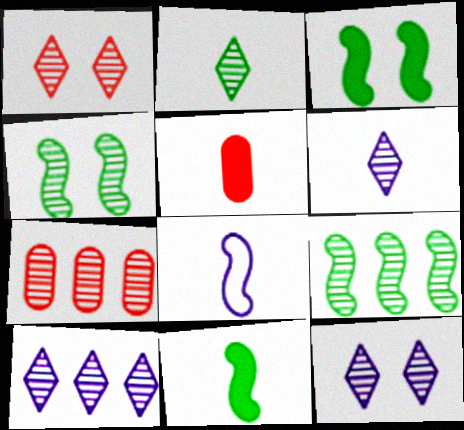[[1, 2, 10], 
[2, 5, 8], 
[4, 6, 7], 
[6, 10, 12], 
[7, 9, 10]]